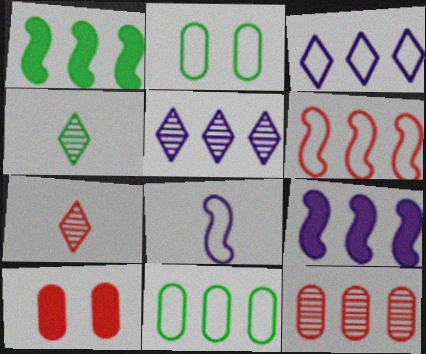[[1, 2, 4], 
[1, 3, 12], 
[2, 7, 9], 
[3, 6, 11], 
[6, 7, 10]]